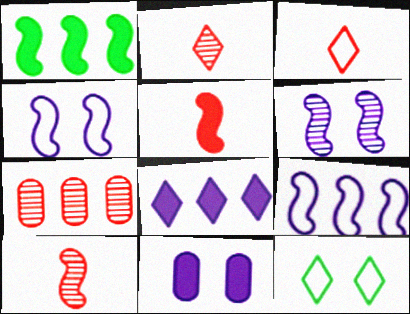[[1, 4, 10], 
[2, 8, 12]]